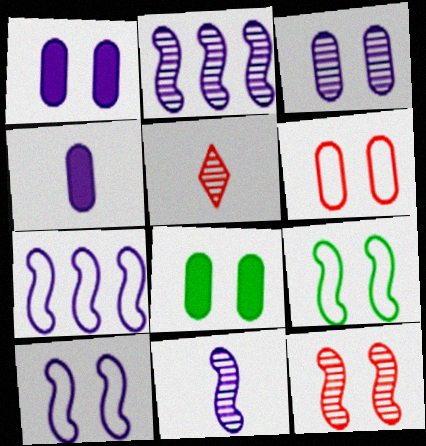[[3, 6, 8], 
[5, 7, 8]]